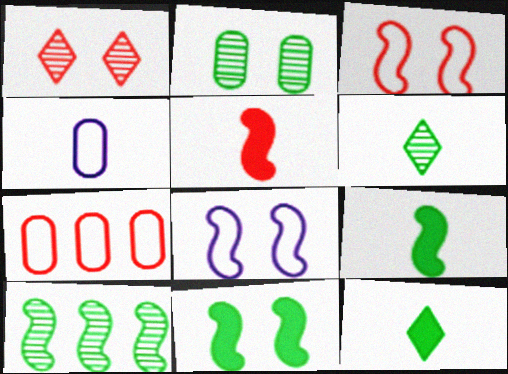[[1, 5, 7], 
[2, 6, 10], 
[4, 5, 6], 
[5, 8, 10]]